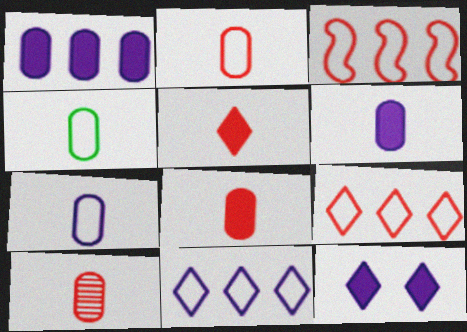[[2, 4, 7], 
[2, 8, 10], 
[4, 6, 10]]